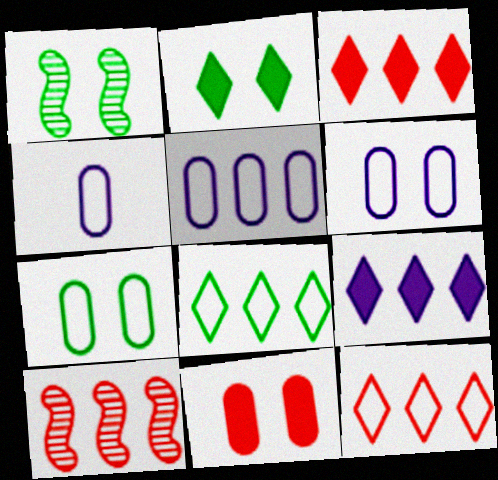[[1, 2, 7], 
[1, 3, 4], 
[2, 4, 10], 
[4, 5, 6]]